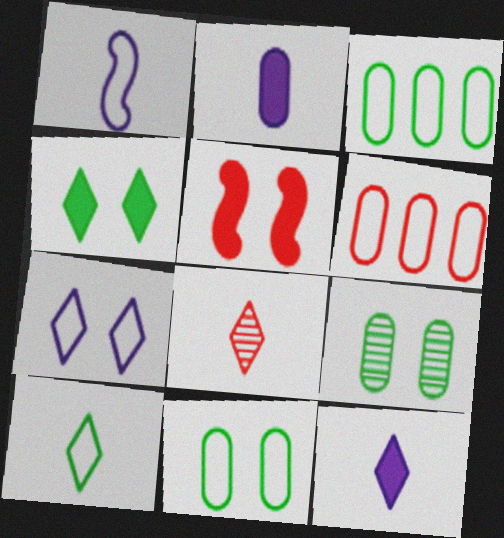[[2, 6, 9], 
[5, 6, 8], 
[5, 7, 9], 
[8, 10, 12]]